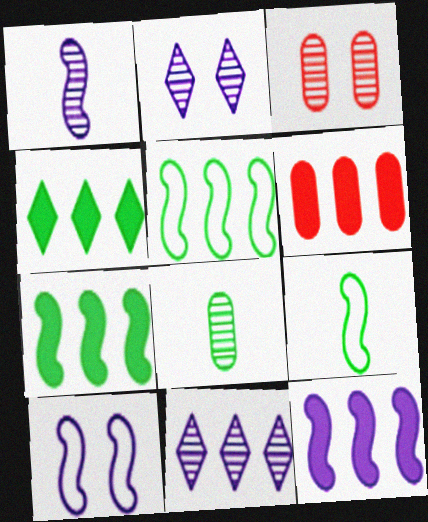[[1, 10, 12], 
[2, 6, 9], 
[4, 6, 12], 
[5, 6, 11]]